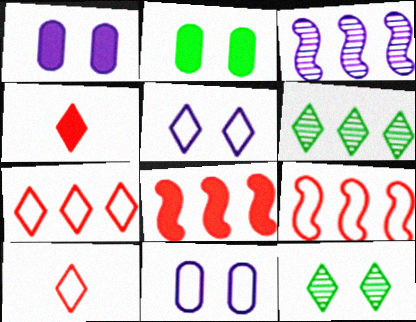[[2, 3, 10], 
[4, 5, 6]]